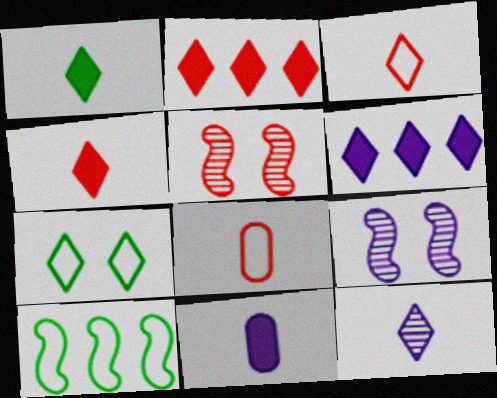[[1, 3, 12], 
[2, 5, 8], 
[2, 7, 12]]